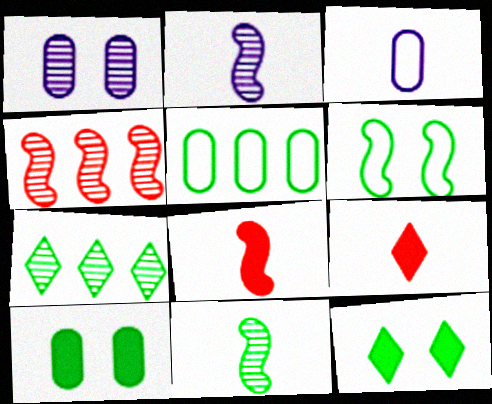[[3, 4, 12], 
[3, 9, 11], 
[5, 11, 12]]